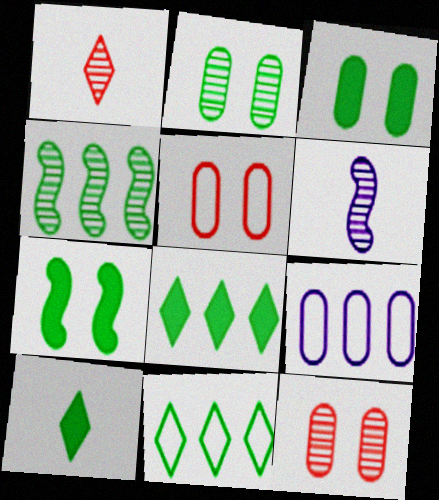[[1, 7, 9], 
[5, 6, 8]]